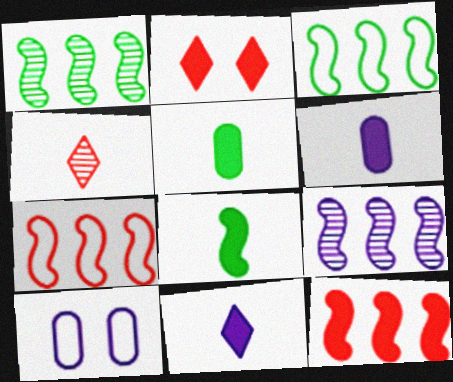[[3, 9, 12], 
[9, 10, 11]]